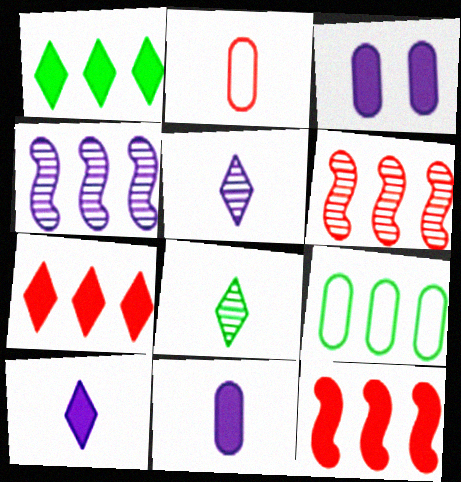[[4, 7, 9]]